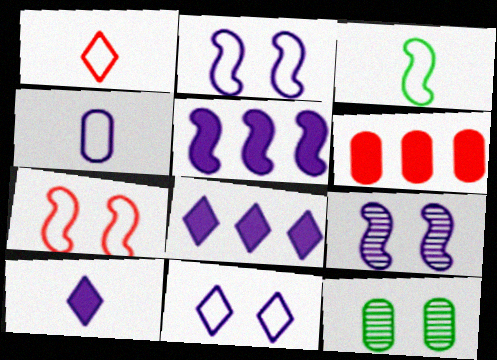[[1, 3, 4], 
[1, 5, 12], 
[4, 6, 12], 
[4, 8, 9]]